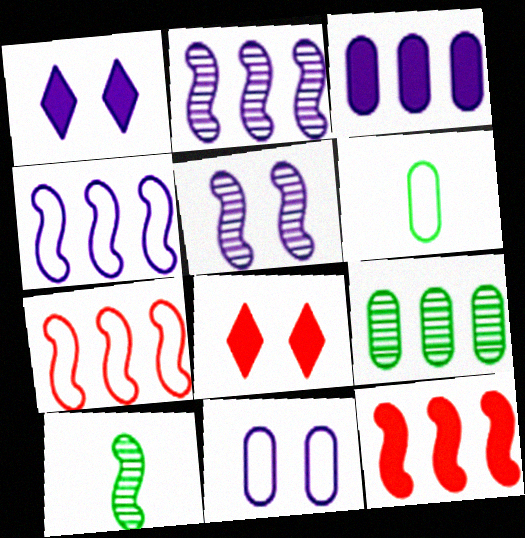[[1, 5, 11], 
[2, 6, 8]]